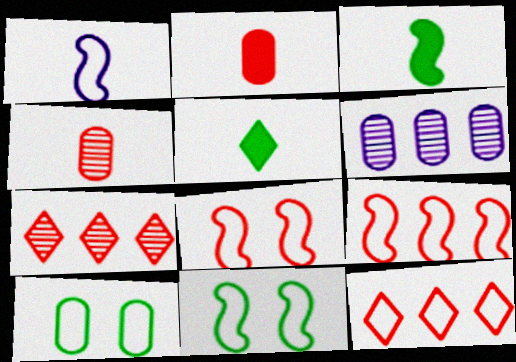[[1, 4, 5], 
[1, 9, 11], 
[1, 10, 12], 
[2, 6, 10], 
[2, 7, 8], 
[5, 6, 8]]